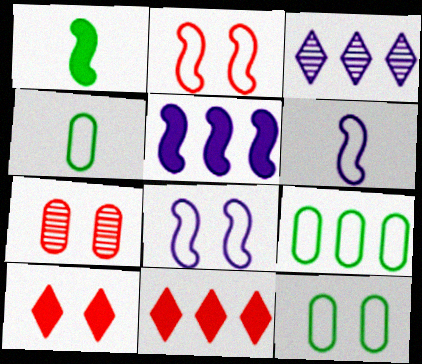[[2, 7, 10], 
[4, 9, 12]]